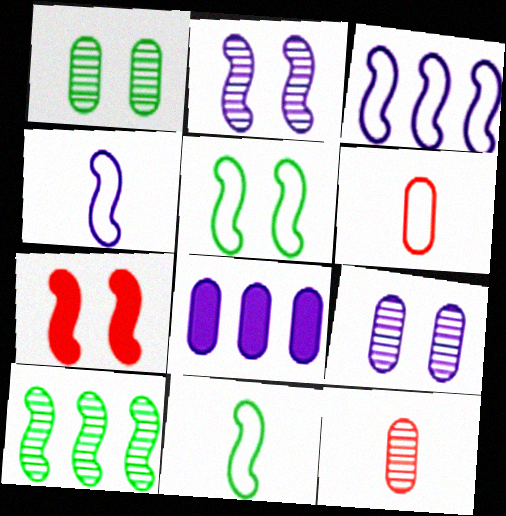[[1, 6, 8], 
[2, 5, 7], 
[4, 7, 10]]